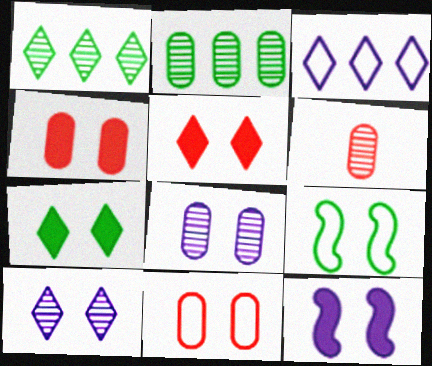[[2, 6, 8], 
[4, 7, 12], 
[4, 9, 10], 
[5, 8, 9]]